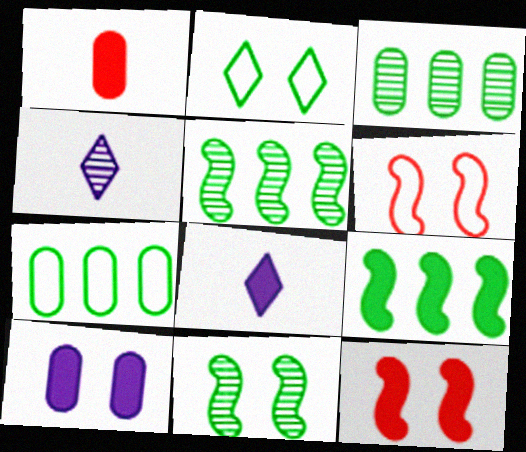[[3, 6, 8], 
[4, 7, 12]]